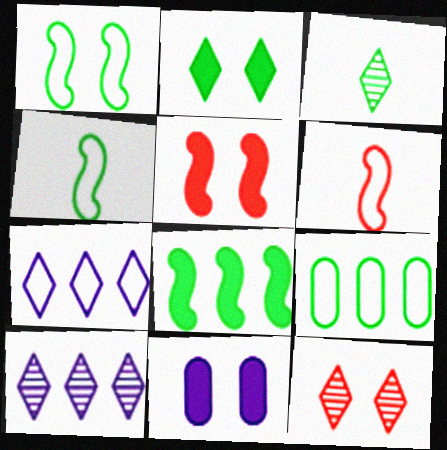[[1, 11, 12], 
[2, 5, 11], 
[3, 10, 12]]